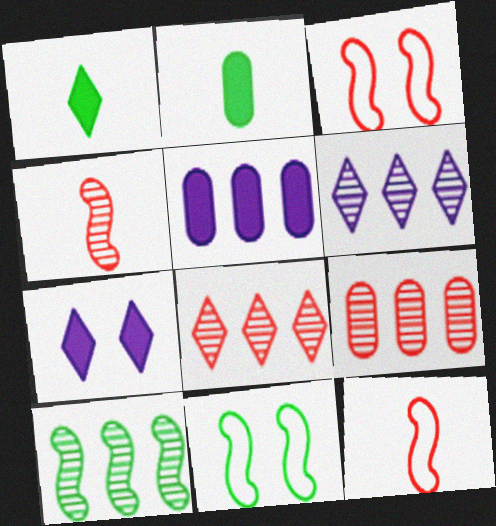[[2, 3, 6], 
[6, 9, 10]]